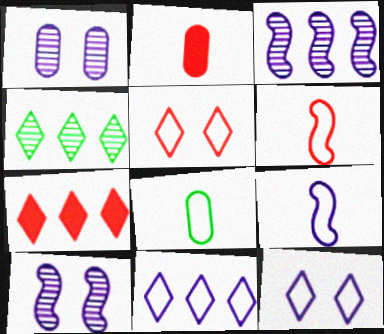[[4, 7, 11], 
[7, 8, 10]]